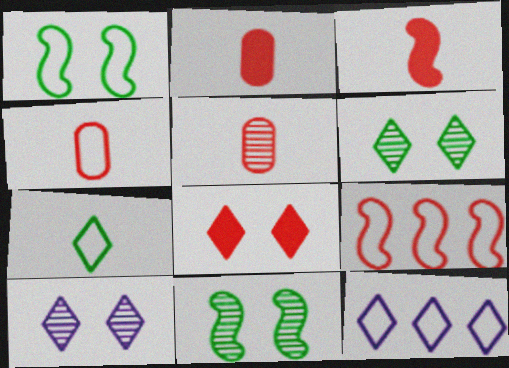[[1, 4, 12], 
[2, 4, 5], 
[2, 11, 12], 
[5, 8, 9]]